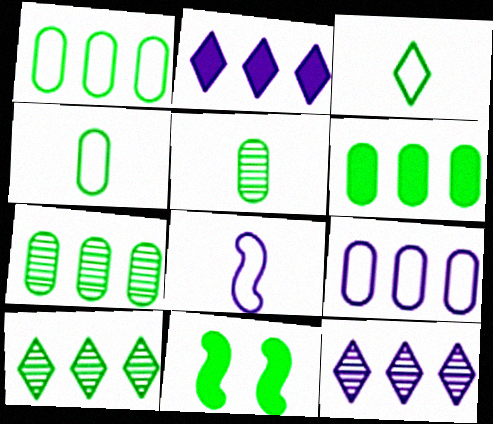[[1, 6, 7], 
[3, 7, 11], 
[4, 10, 11]]